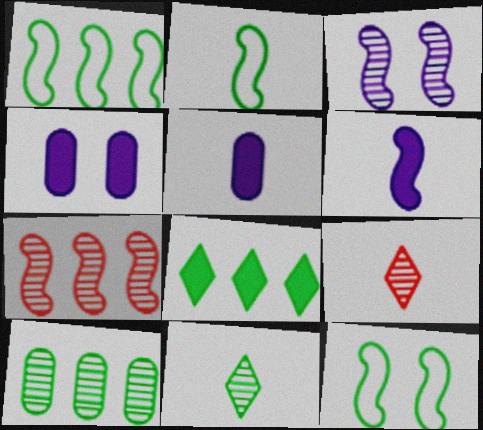[[1, 2, 12], 
[1, 4, 9], 
[1, 8, 10], 
[2, 5, 9], 
[3, 9, 10], 
[6, 7, 12]]